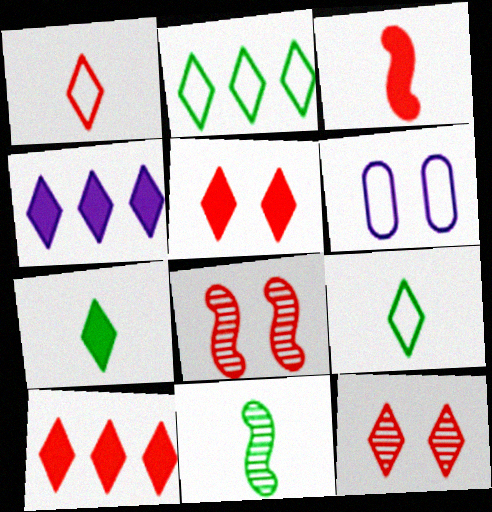[[1, 10, 12], 
[4, 5, 7], 
[4, 9, 12], 
[6, 10, 11]]